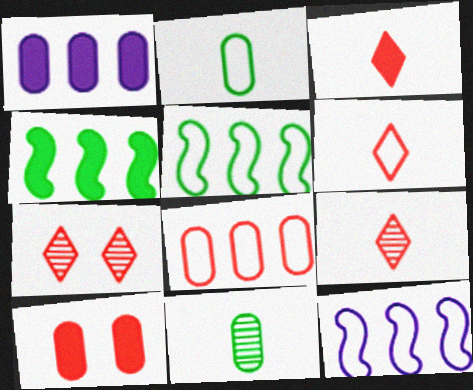[[3, 6, 9]]